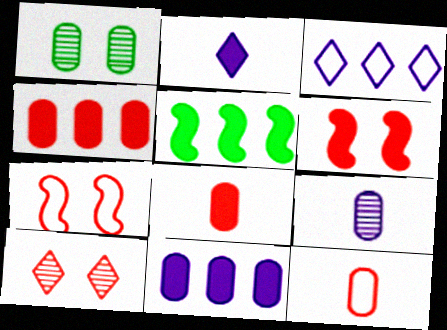[[1, 11, 12]]